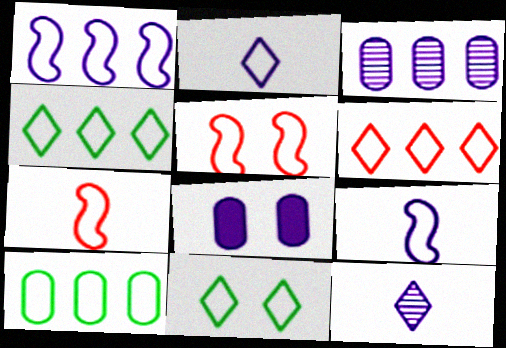[[1, 6, 10], 
[1, 8, 12], 
[2, 5, 10], 
[2, 6, 11]]